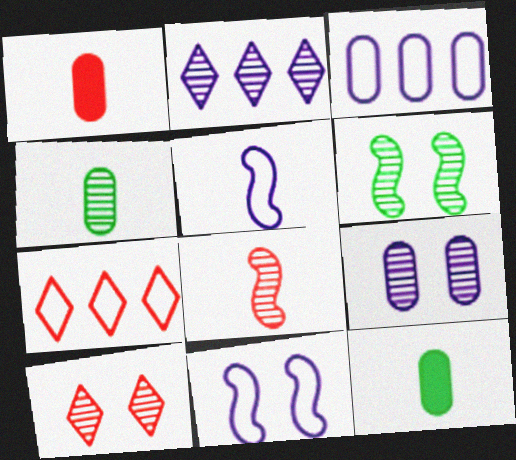[[6, 9, 10]]